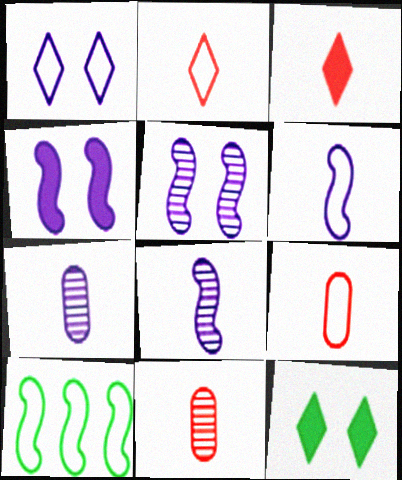[[1, 9, 10]]